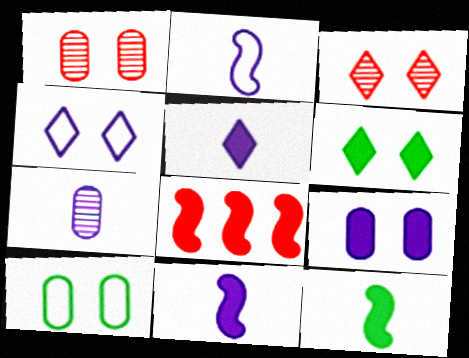[[1, 9, 10], 
[2, 5, 7], 
[3, 4, 6]]